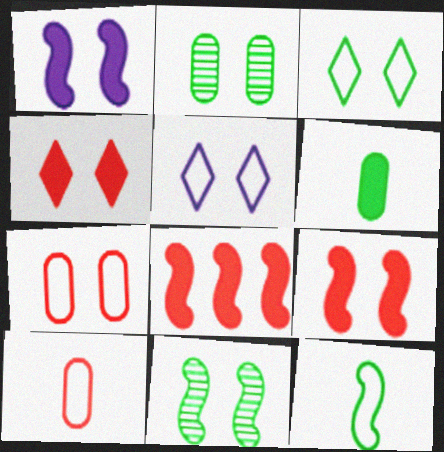[[2, 5, 9]]